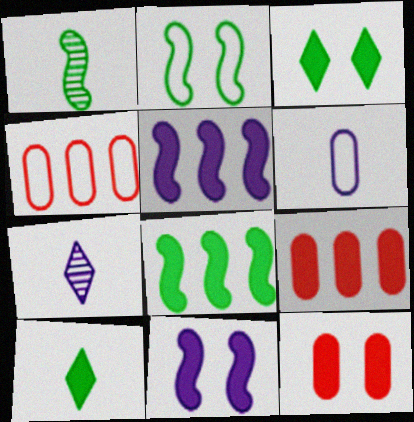[[1, 2, 8], 
[2, 7, 9], 
[3, 11, 12], 
[5, 10, 12], 
[9, 10, 11]]